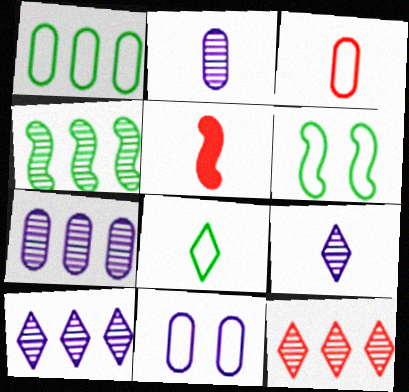[[1, 3, 11], 
[1, 6, 8], 
[2, 5, 8], 
[4, 7, 12]]